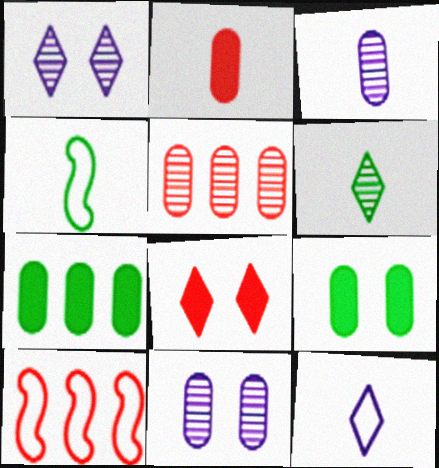[]